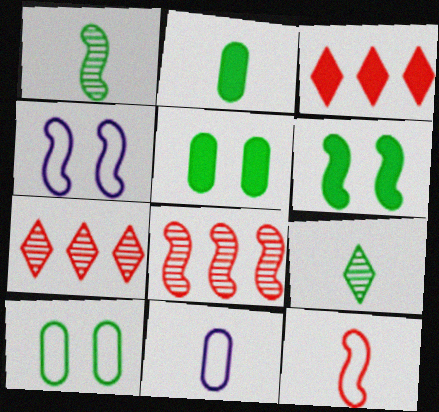[[2, 4, 7], 
[6, 7, 11]]